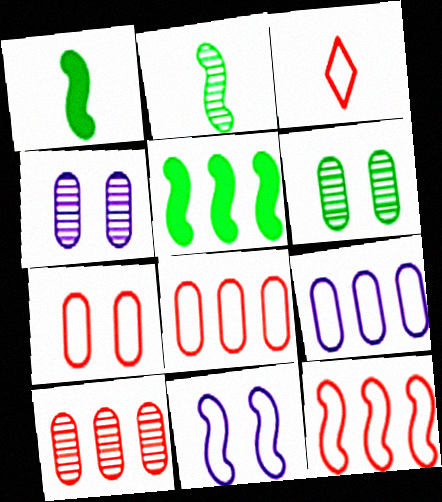[[3, 4, 5], 
[3, 7, 12]]